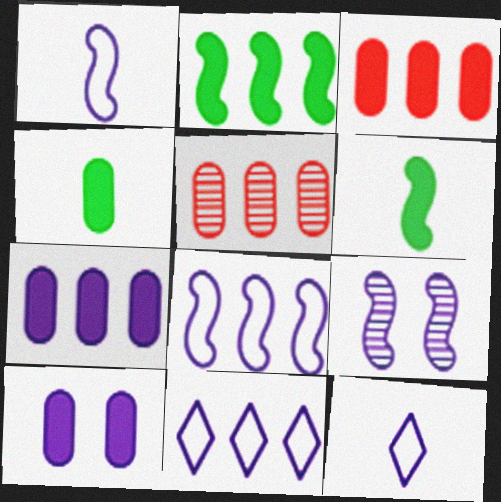[[2, 5, 11], 
[3, 4, 10], 
[7, 9, 12]]